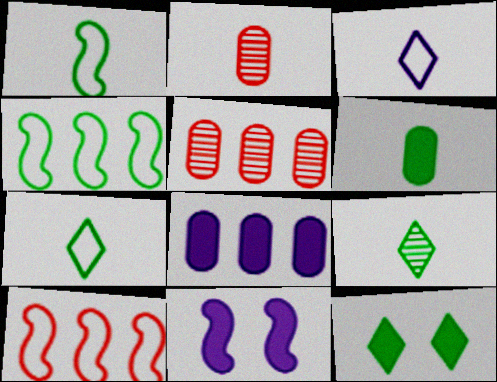[[1, 6, 9], 
[5, 7, 11]]